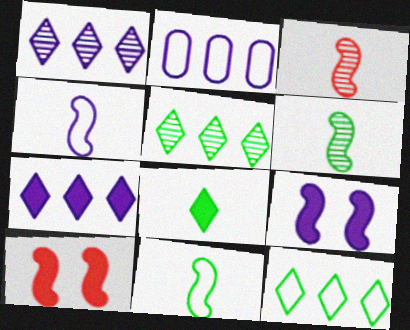[]